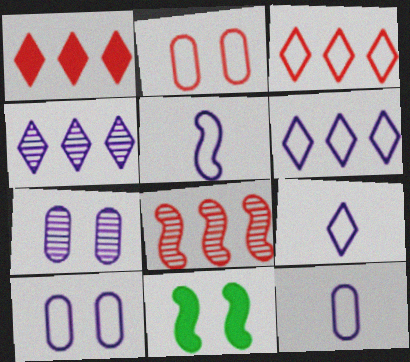[[5, 6, 10], 
[5, 8, 11], 
[5, 9, 12]]